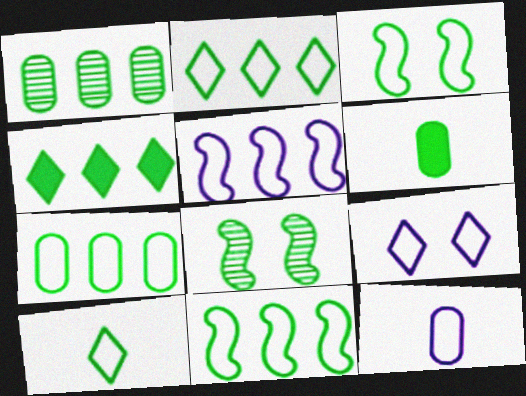[[1, 4, 11], 
[2, 6, 8], 
[2, 7, 11], 
[3, 7, 10], 
[5, 9, 12]]